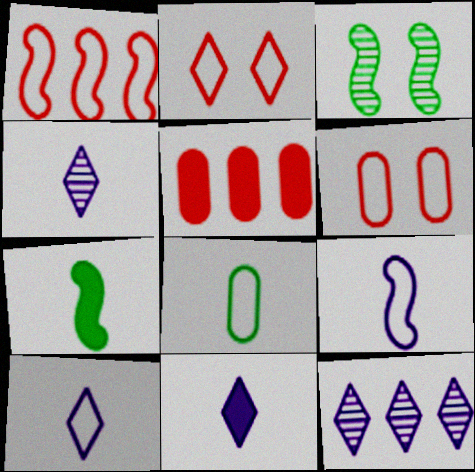[[3, 5, 10], 
[4, 10, 11], 
[6, 7, 12]]